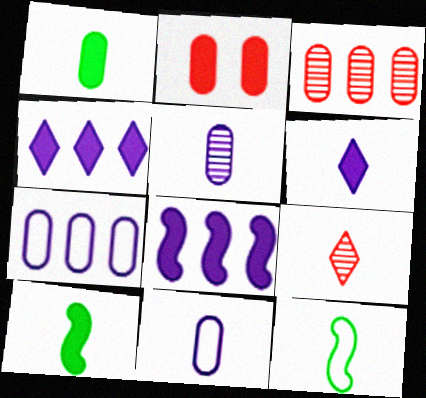[[2, 4, 10], 
[9, 10, 11]]